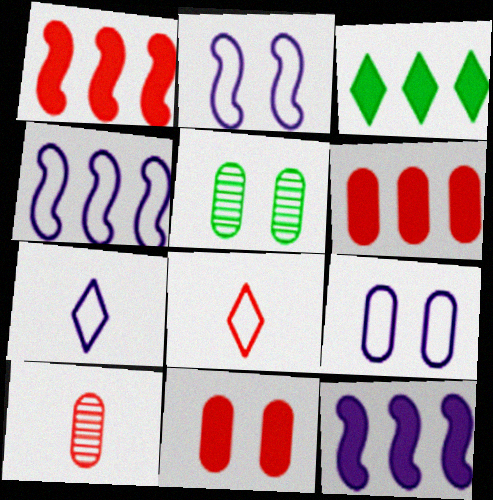[[1, 5, 7], 
[2, 3, 10], 
[3, 6, 12], 
[4, 7, 9], 
[5, 8, 12], 
[5, 9, 11]]